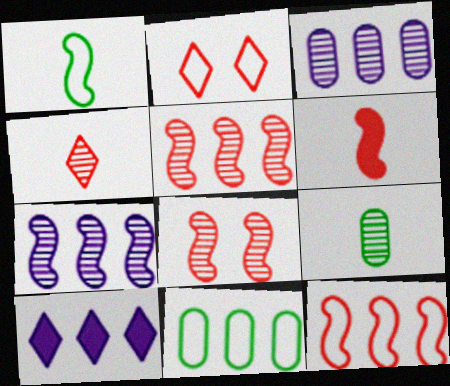[[5, 10, 11], 
[6, 8, 12]]